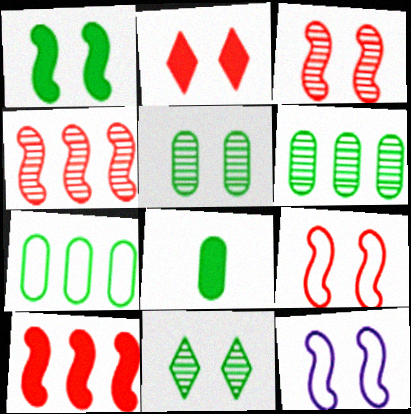[[1, 3, 12], 
[2, 5, 12], 
[5, 7, 8]]